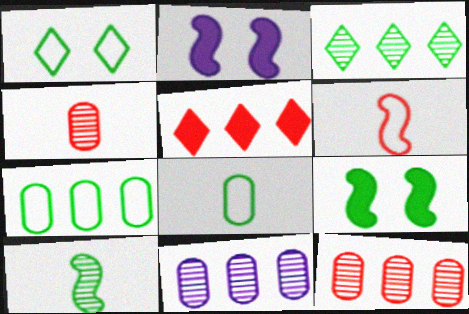[[3, 8, 9]]